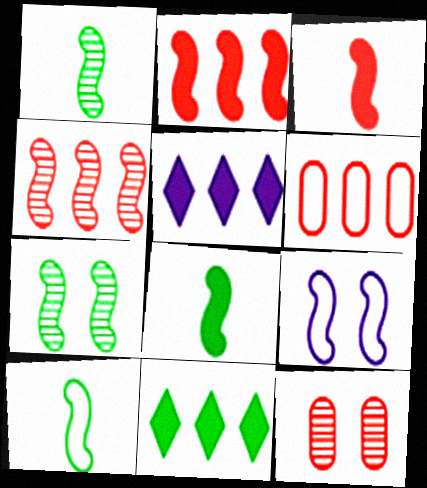[[1, 2, 9], 
[1, 8, 10], 
[4, 8, 9], 
[5, 10, 12]]